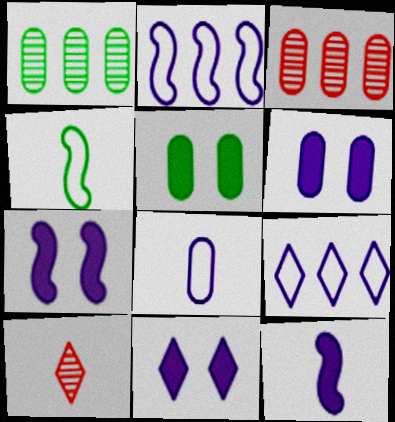[[2, 5, 10], 
[3, 4, 11], 
[3, 5, 8], 
[6, 7, 11]]